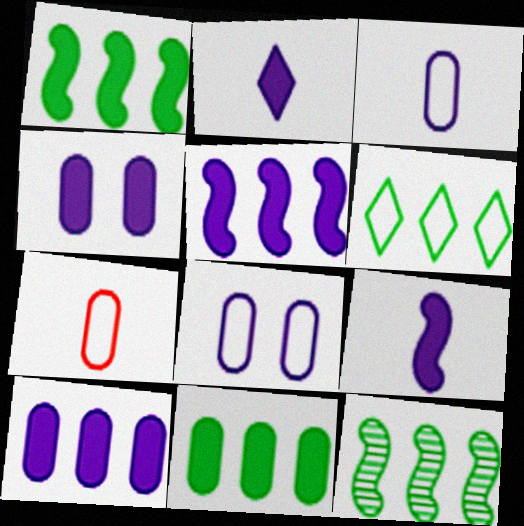[[2, 4, 5], 
[6, 11, 12]]